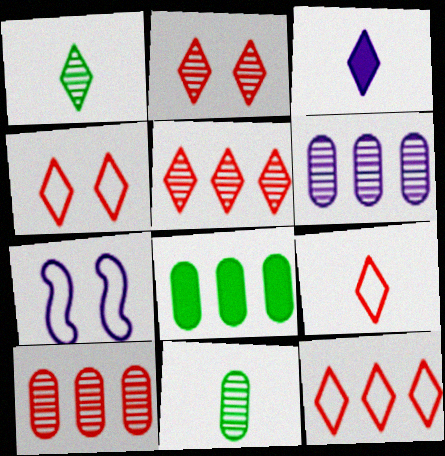[[1, 3, 9], 
[3, 6, 7], 
[4, 9, 12]]